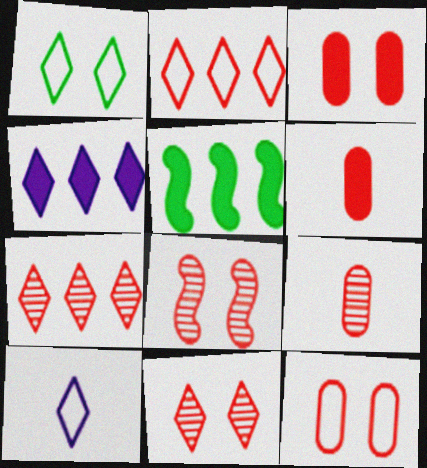[[1, 2, 10], 
[2, 6, 8], 
[7, 8, 9]]